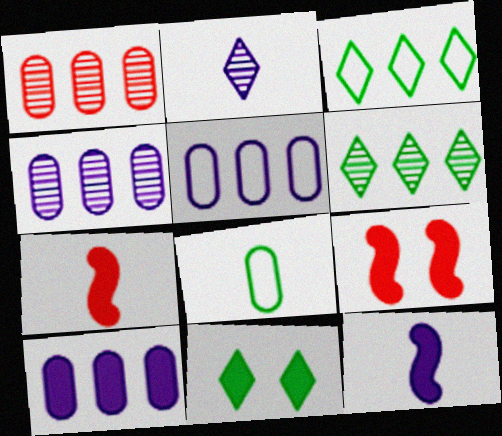[[2, 7, 8], 
[4, 5, 10], 
[7, 10, 11]]